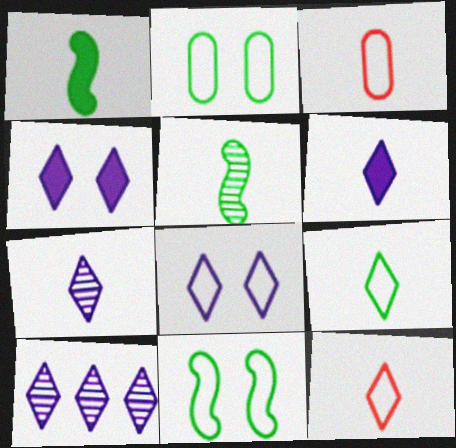[[1, 3, 7], 
[3, 5, 6], 
[6, 8, 10]]